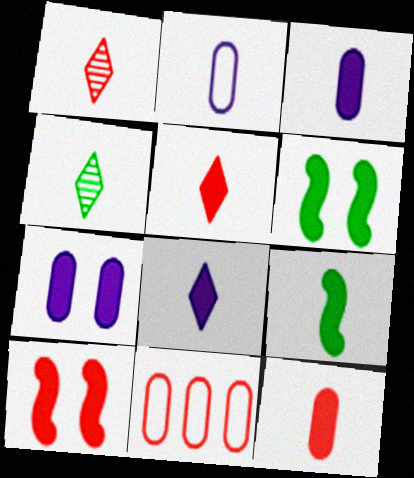[[1, 2, 9], 
[1, 10, 11], 
[3, 5, 9], 
[8, 9, 12]]